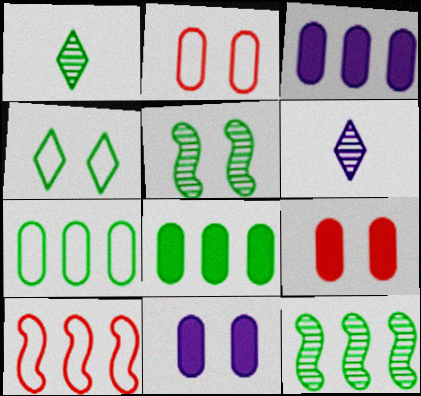[[1, 10, 11]]